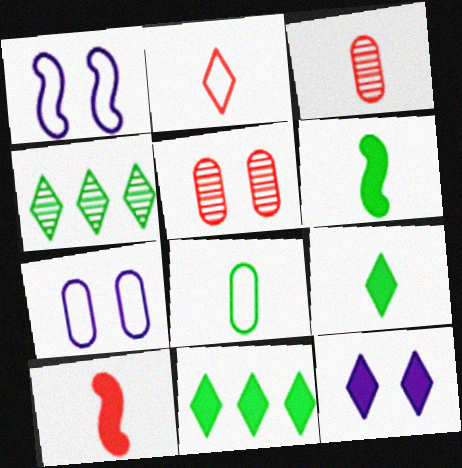[[1, 3, 11], 
[2, 3, 10], 
[2, 4, 12], 
[4, 7, 10]]